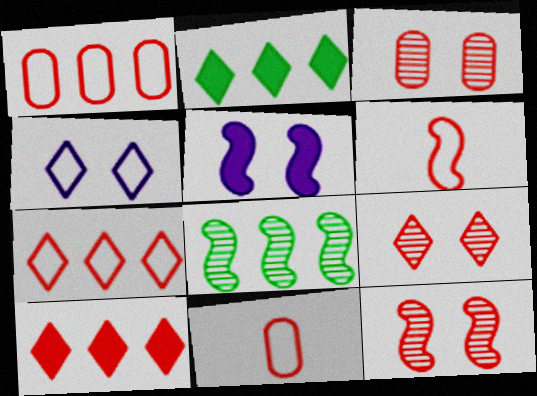[[3, 6, 10], 
[3, 9, 12], 
[5, 6, 8], 
[10, 11, 12]]